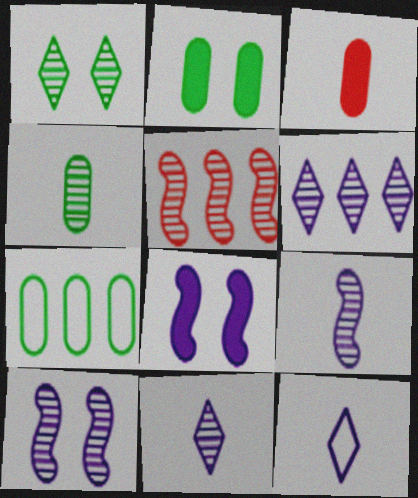[[2, 4, 7], 
[2, 5, 12]]